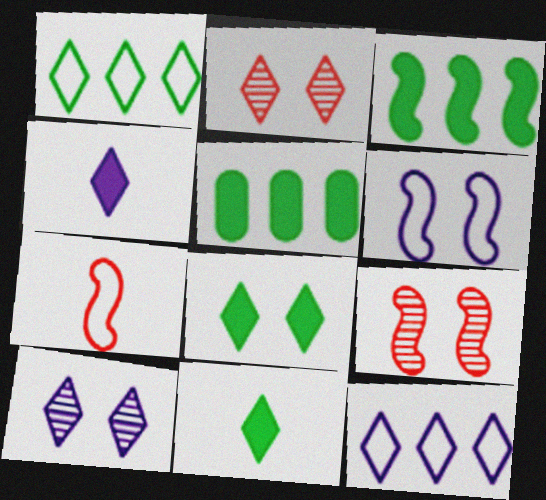[[1, 2, 4], 
[2, 11, 12], 
[4, 10, 12], 
[5, 7, 10]]